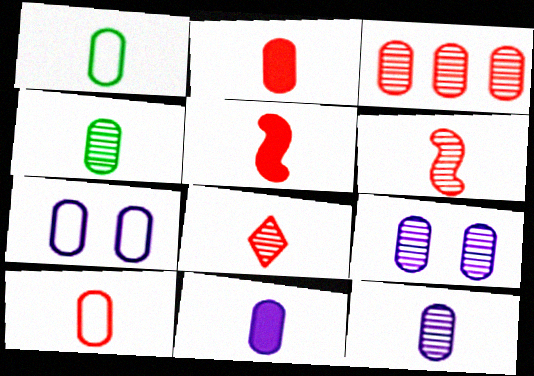[[1, 2, 12], 
[3, 4, 9], 
[4, 10, 11], 
[5, 8, 10]]